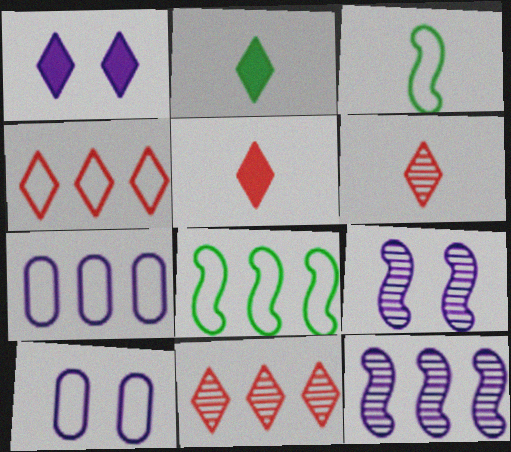[[1, 9, 10], 
[3, 4, 10], 
[4, 7, 8]]